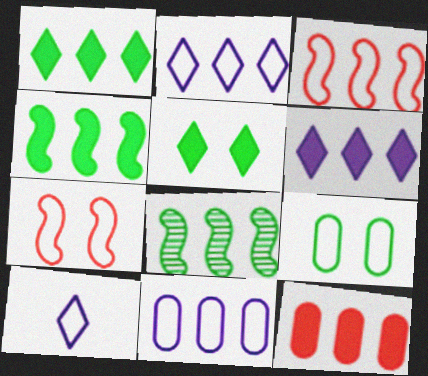[[2, 8, 12], 
[3, 9, 10], 
[4, 6, 12]]